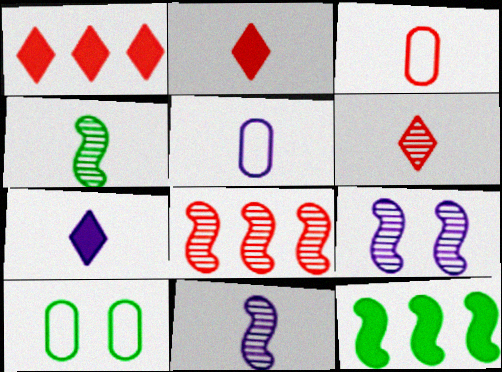[[1, 10, 11], 
[2, 4, 5], 
[3, 4, 7], 
[4, 8, 9], 
[5, 7, 11], 
[7, 8, 10]]